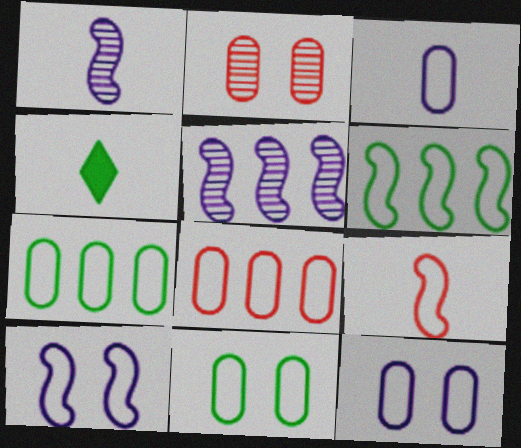[[3, 8, 11], 
[6, 9, 10]]